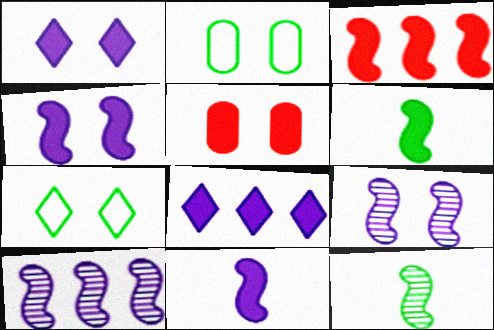[[3, 4, 6], 
[5, 6, 8], 
[5, 7, 9]]